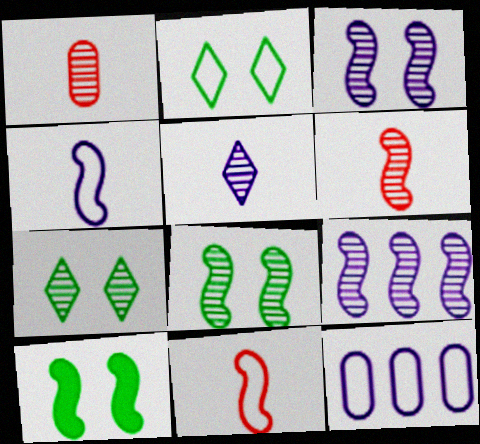[[1, 7, 9], 
[2, 11, 12], 
[6, 8, 9], 
[9, 10, 11]]